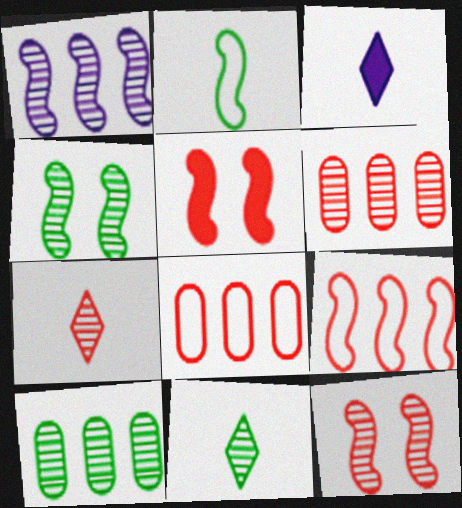[[1, 2, 5], 
[3, 4, 8], 
[4, 10, 11], 
[5, 7, 8], 
[6, 7, 12]]